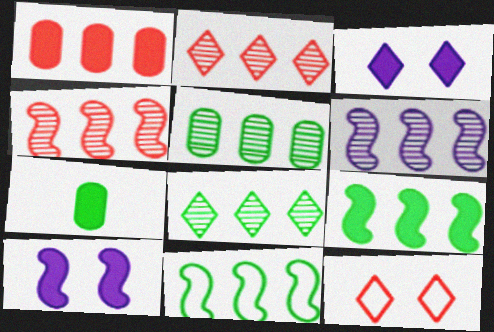[[2, 5, 6], 
[6, 7, 12]]